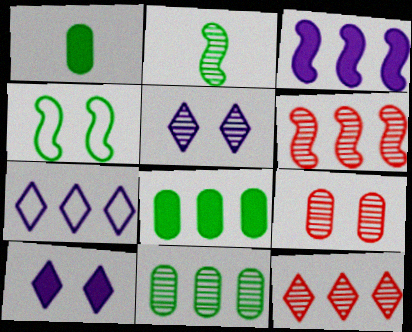[[4, 9, 10], 
[6, 7, 8]]